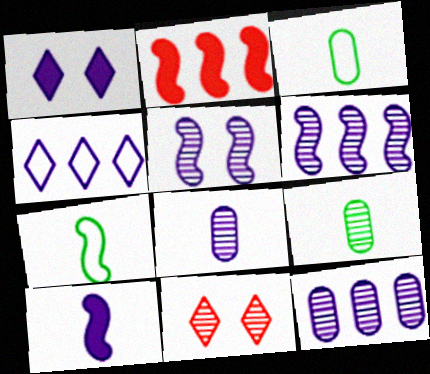[[2, 5, 7], 
[6, 9, 11]]